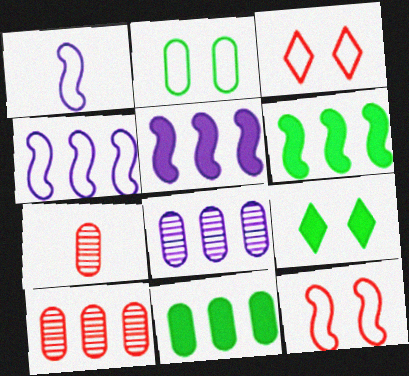[[1, 9, 10], 
[4, 7, 9]]